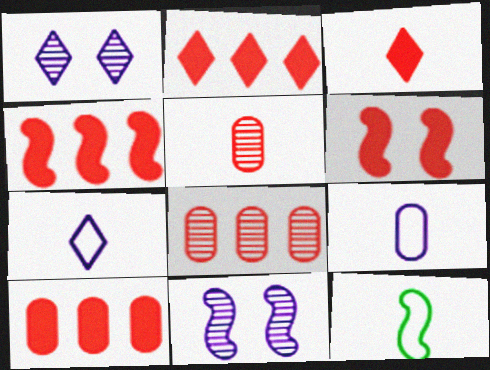[[1, 10, 12], 
[2, 4, 10], 
[3, 6, 10], 
[4, 11, 12]]